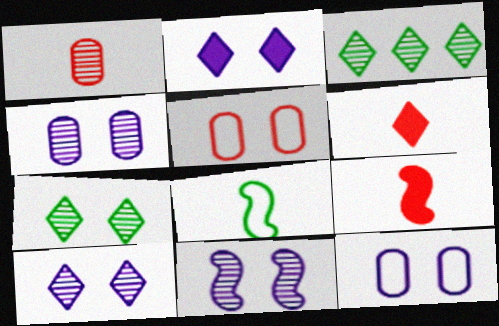[[1, 3, 11], 
[2, 11, 12], 
[3, 9, 12], 
[4, 10, 11]]